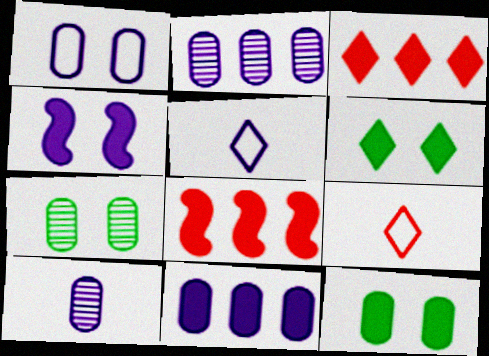[[1, 10, 11], 
[2, 4, 5], 
[5, 7, 8]]